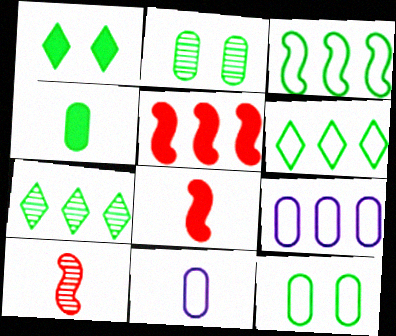[[1, 9, 10], 
[5, 7, 9]]